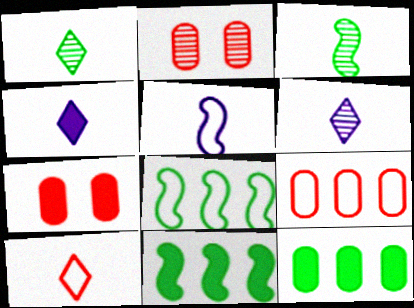[[1, 4, 10], 
[2, 4, 8], 
[4, 7, 11], 
[6, 7, 8]]